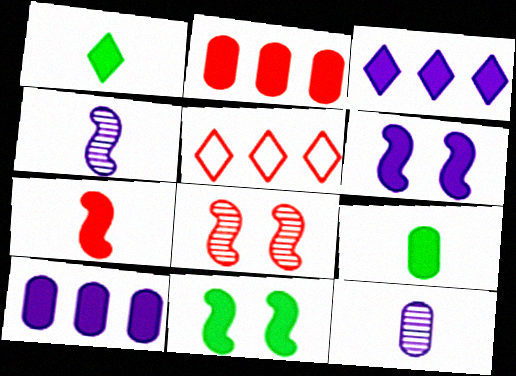[[1, 2, 6], 
[5, 11, 12]]